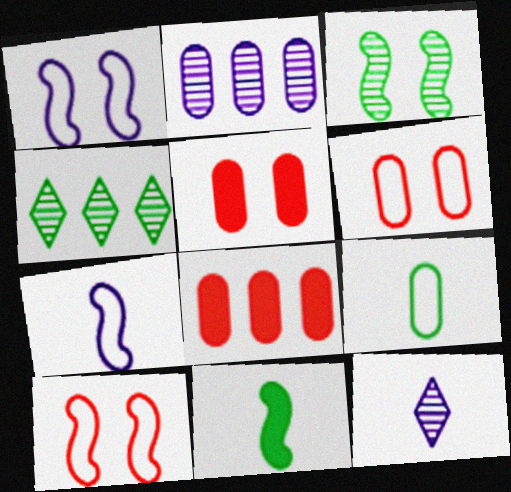[[2, 5, 9], 
[4, 5, 7]]